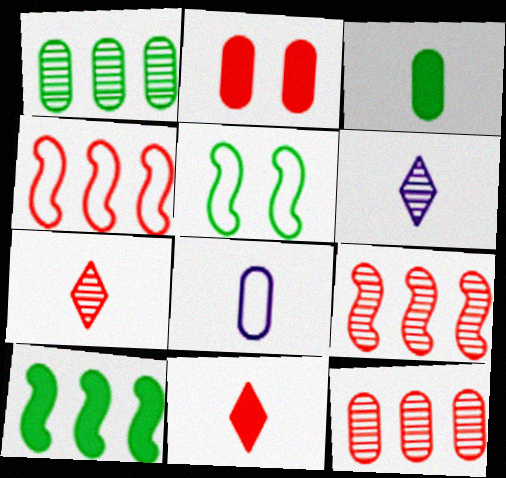[[1, 2, 8], 
[2, 4, 7]]